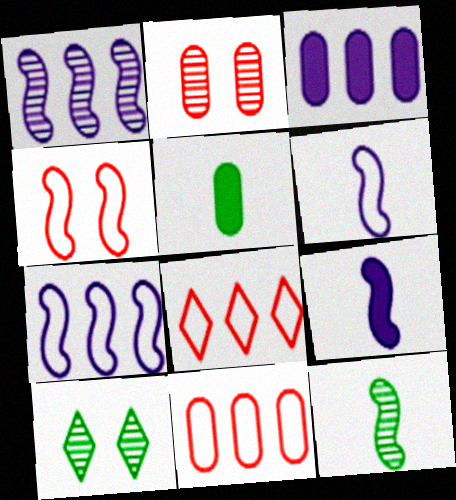[[9, 10, 11]]